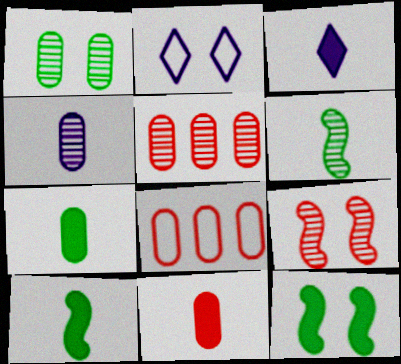[[1, 4, 5], 
[2, 5, 10], 
[3, 10, 11]]